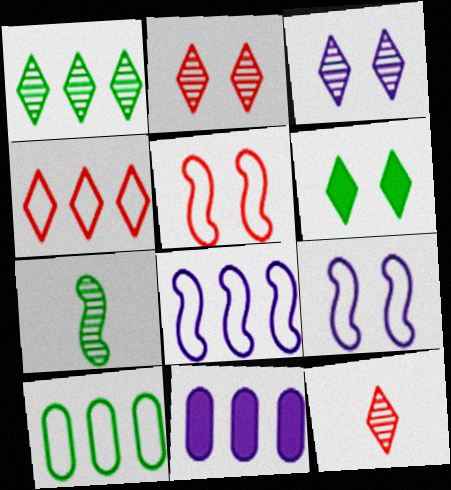[[1, 3, 12], 
[4, 8, 10], 
[6, 7, 10]]